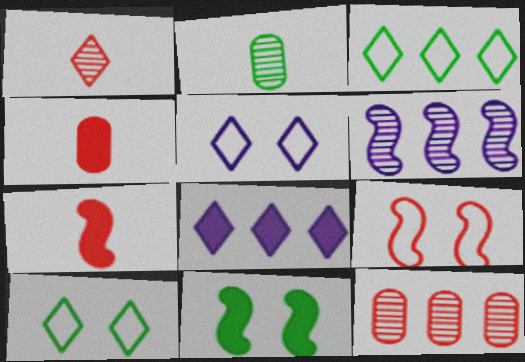[[1, 8, 10], 
[2, 3, 11], 
[2, 8, 9], 
[4, 6, 10], 
[4, 8, 11]]